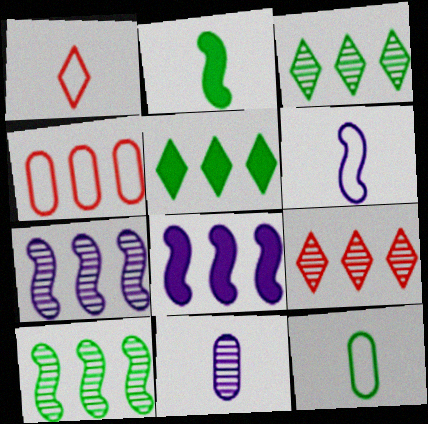[[1, 2, 11], 
[1, 6, 12], 
[3, 4, 8], 
[4, 5, 7]]